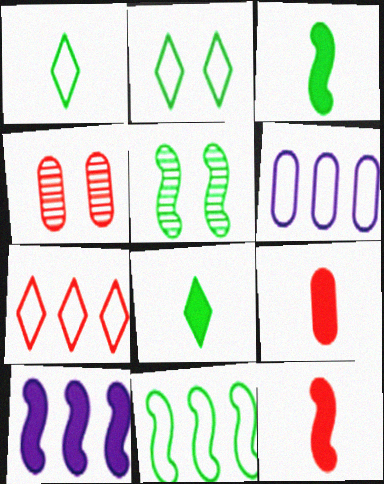[[1, 4, 10], 
[3, 5, 11], 
[4, 7, 12], 
[6, 7, 11]]